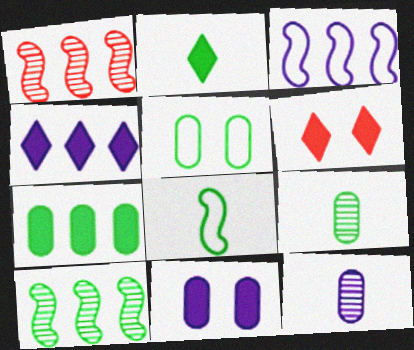[[2, 4, 6], 
[2, 5, 10], 
[2, 8, 9], 
[3, 6, 9], 
[5, 7, 9]]